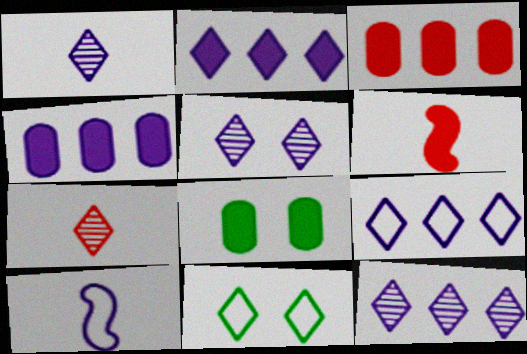[[1, 5, 12], 
[2, 6, 8], 
[2, 7, 11], 
[2, 9, 12], 
[4, 5, 10]]